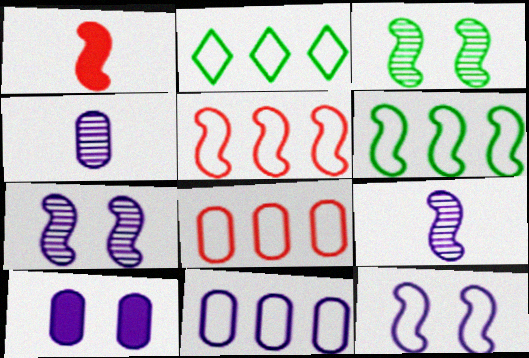[[1, 6, 7], 
[2, 5, 11], 
[4, 10, 11]]